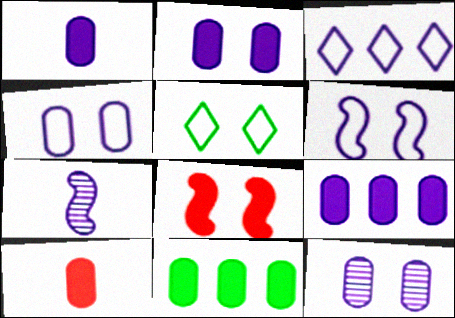[[1, 2, 9], 
[2, 3, 7], 
[2, 4, 12], 
[2, 10, 11], 
[5, 8, 12]]